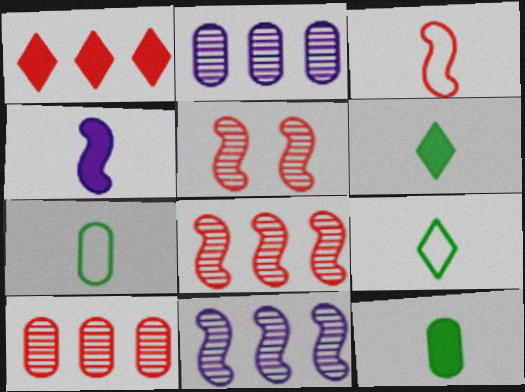[]